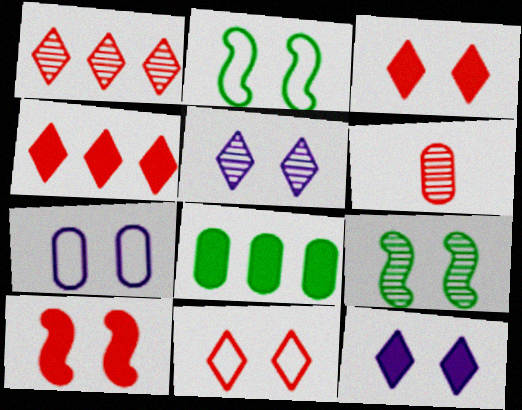[[2, 7, 11], 
[3, 7, 9], 
[6, 7, 8]]